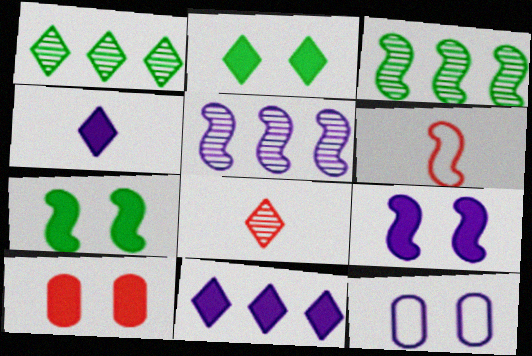[[2, 9, 10], 
[3, 6, 9], 
[4, 5, 12], 
[5, 6, 7]]